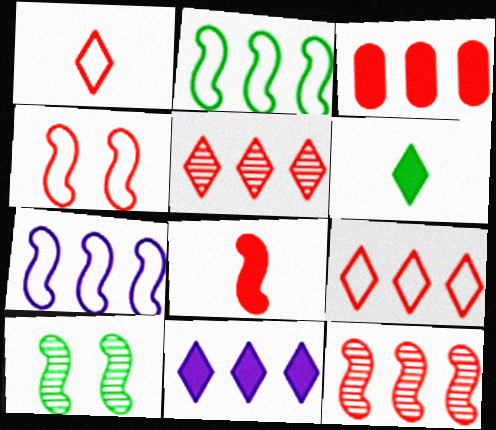[[3, 9, 12], 
[4, 8, 12], 
[7, 8, 10]]